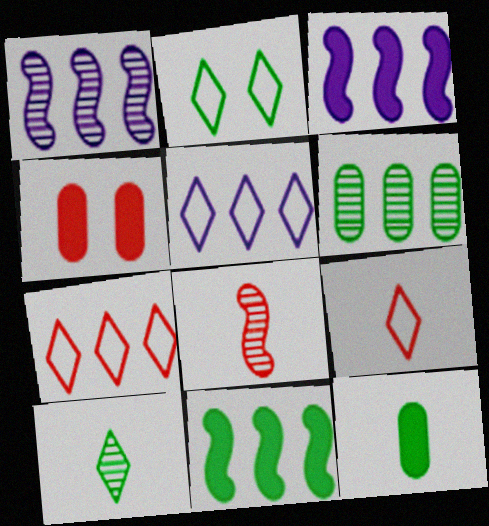[[2, 5, 9], 
[3, 6, 7], 
[4, 7, 8]]